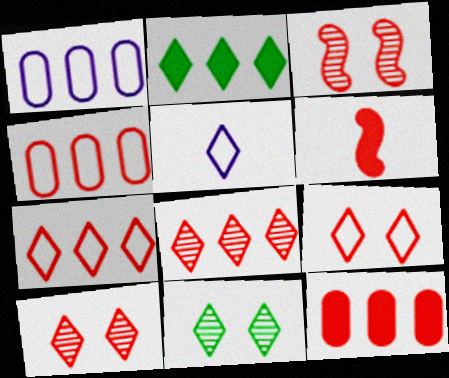[[1, 6, 11], 
[2, 5, 10], 
[4, 6, 10]]